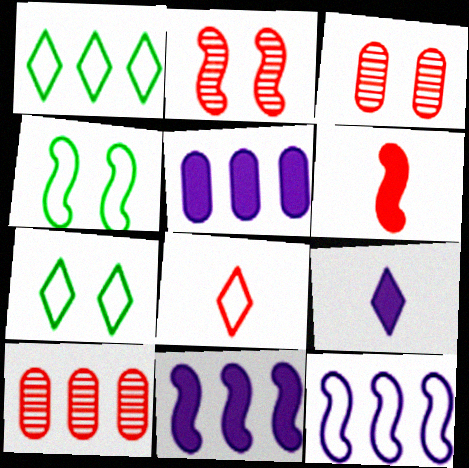[[1, 10, 11], 
[4, 9, 10]]